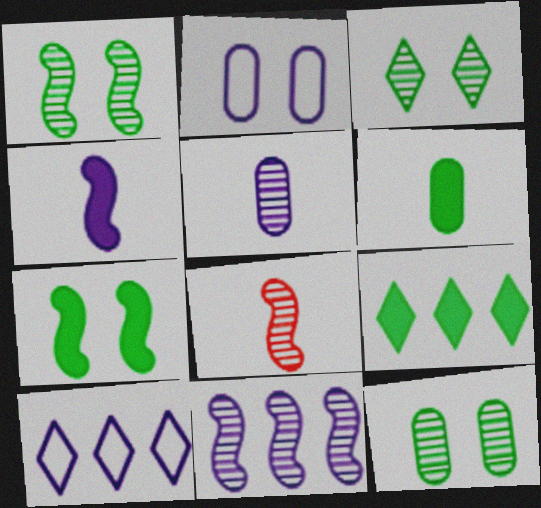[[1, 3, 12], 
[1, 8, 11], 
[2, 8, 9], 
[6, 7, 9]]